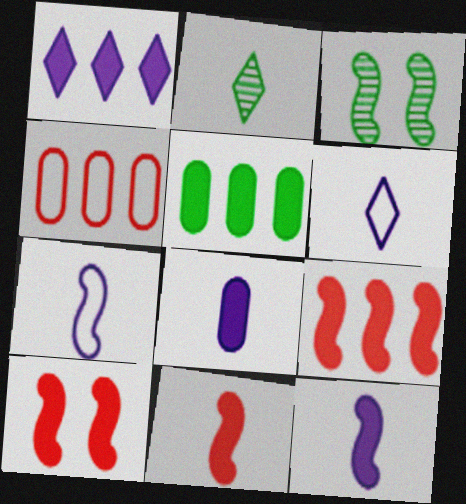[[1, 5, 9], 
[3, 7, 9], 
[9, 10, 11]]